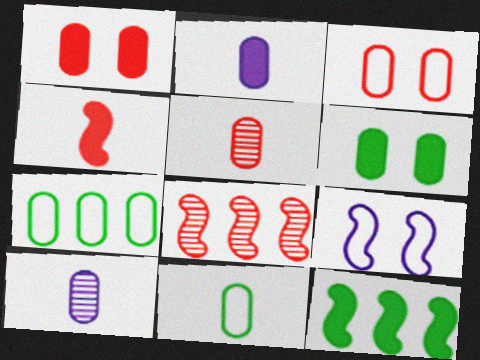[[1, 7, 10], 
[2, 5, 11]]